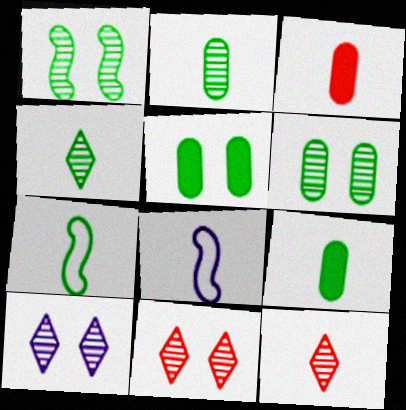[[3, 4, 8], 
[4, 7, 9], 
[8, 9, 12]]